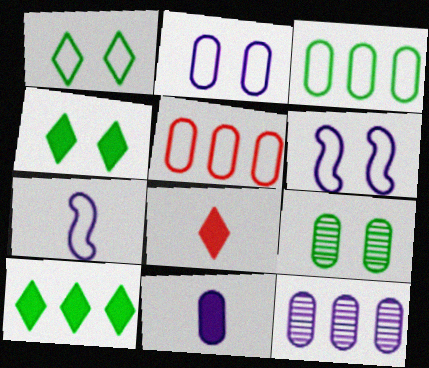[[1, 5, 7], 
[2, 11, 12], 
[5, 9, 11]]